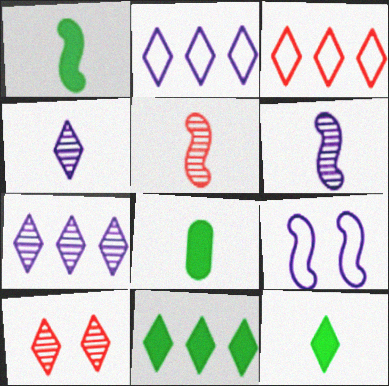[[1, 8, 12], 
[2, 10, 12], 
[3, 7, 11]]